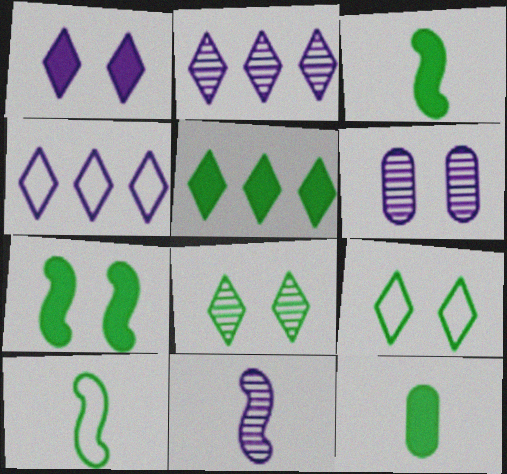[[2, 6, 11], 
[5, 7, 12]]